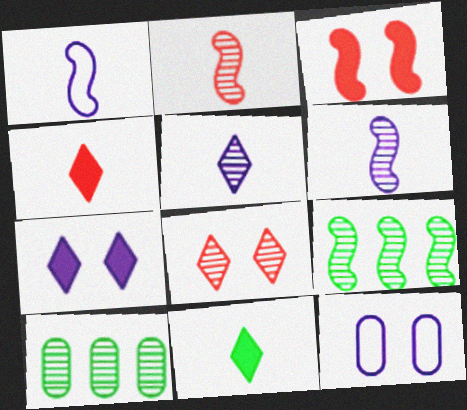[[1, 3, 9], 
[4, 9, 12], 
[6, 8, 10]]